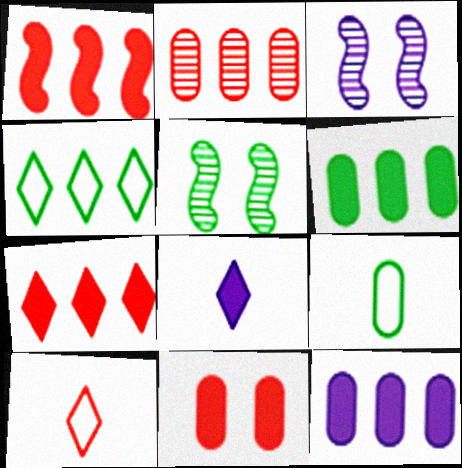[[3, 6, 10], 
[3, 7, 9], 
[5, 10, 12]]